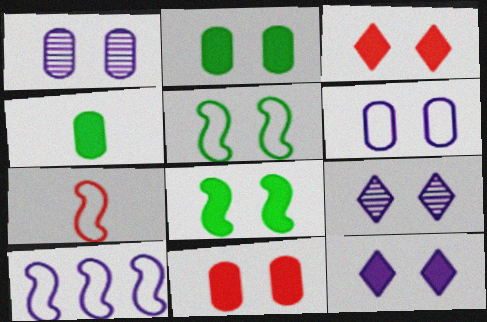[[1, 3, 5], 
[5, 7, 10], 
[5, 9, 11], 
[8, 11, 12]]